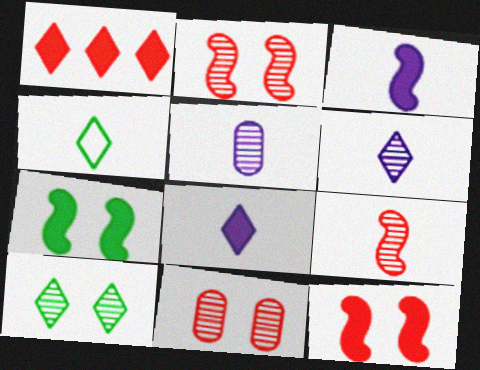[]